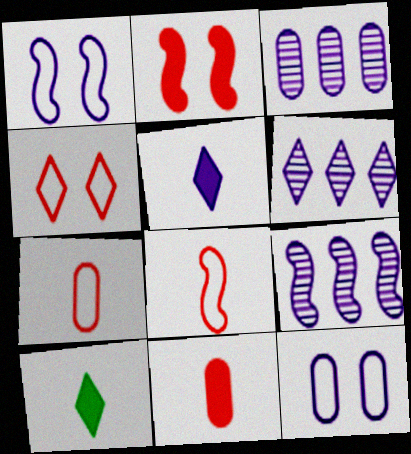[[1, 3, 5], 
[3, 6, 9], 
[4, 6, 10], 
[5, 9, 12]]